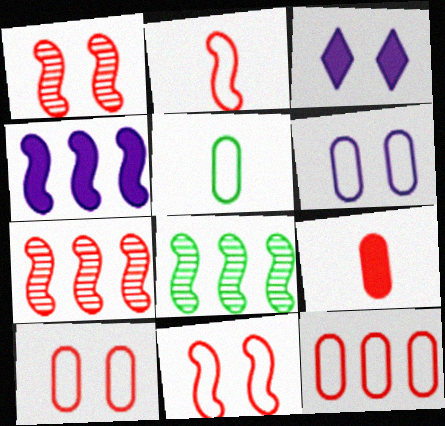[[3, 5, 7], 
[5, 6, 12]]